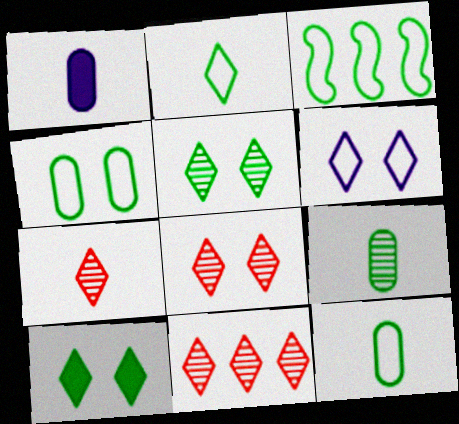[[1, 3, 8], 
[2, 3, 4], 
[3, 9, 10], 
[6, 8, 10], 
[7, 8, 11]]